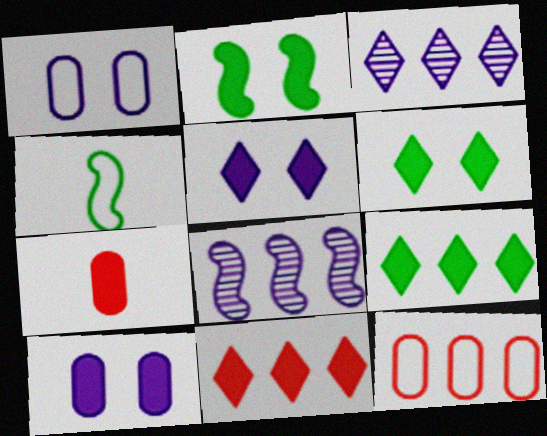[[8, 9, 12]]